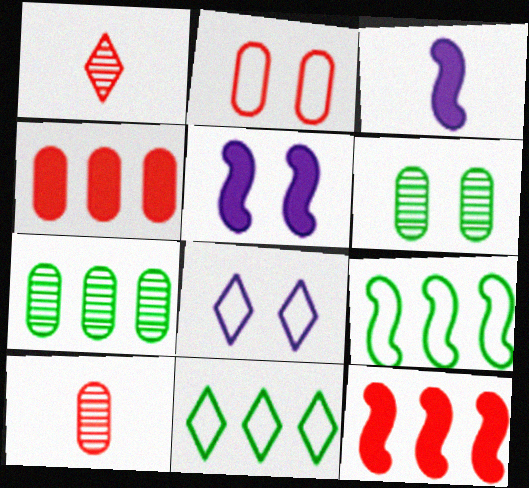[[1, 2, 12], 
[2, 4, 10], 
[5, 10, 11]]